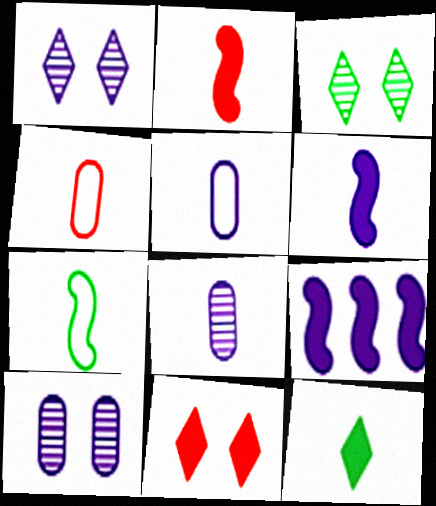[[1, 5, 9], 
[3, 4, 9]]